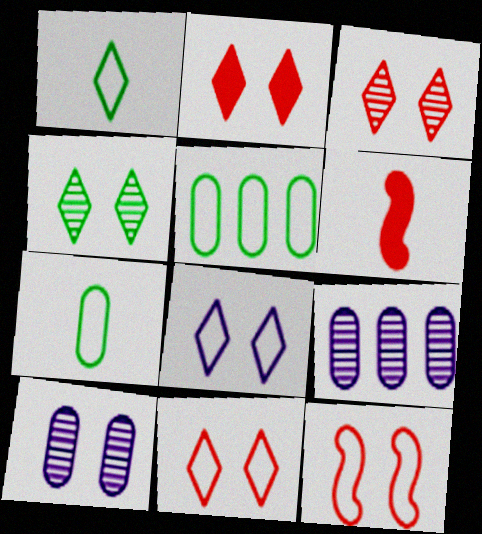[[2, 3, 11], 
[2, 4, 8]]